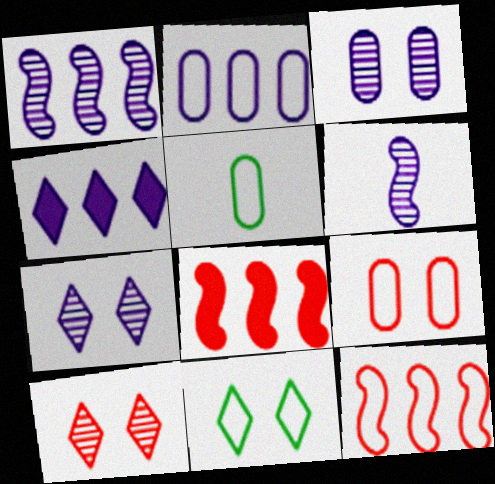[[1, 2, 4], 
[2, 5, 9], 
[5, 7, 8]]